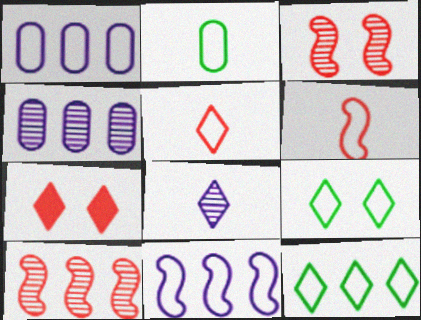[[1, 6, 9], 
[7, 8, 12]]